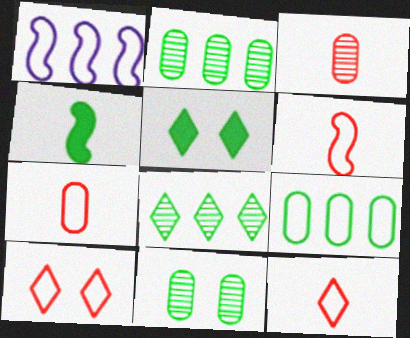[[1, 3, 5], 
[6, 7, 12]]